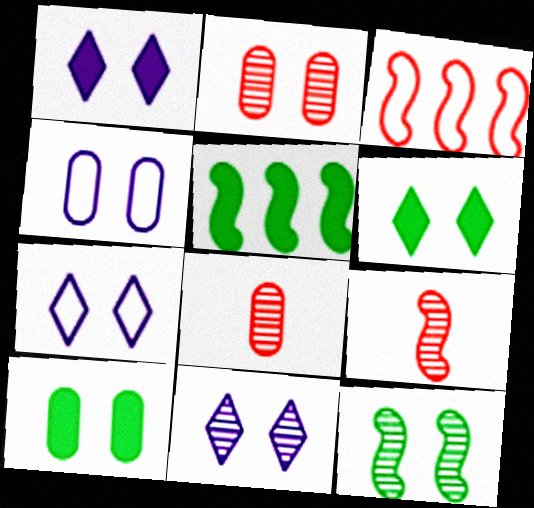[[1, 7, 11], 
[2, 4, 10], 
[2, 11, 12], 
[5, 7, 8]]